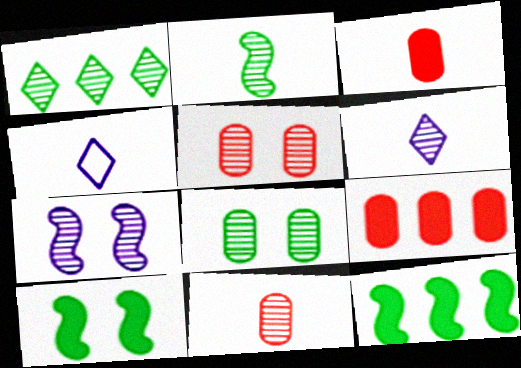[[1, 2, 8], 
[1, 7, 11], 
[2, 3, 4], 
[2, 6, 11], 
[4, 5, 12]]